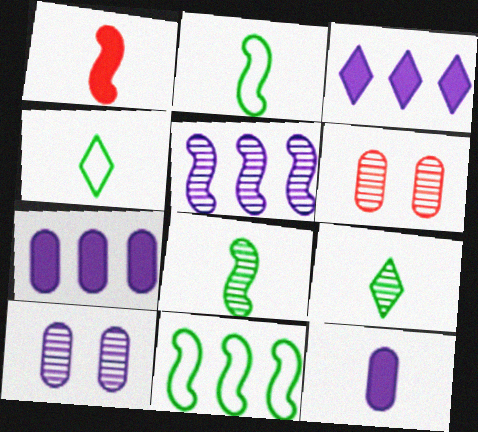[[2, 3, 6], 
[5, 6, 9]]